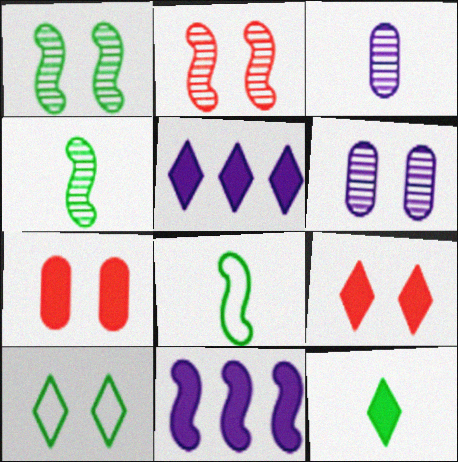[[2, 8, 11], 
[5, 9, 12], 
[7, 11, 12]]